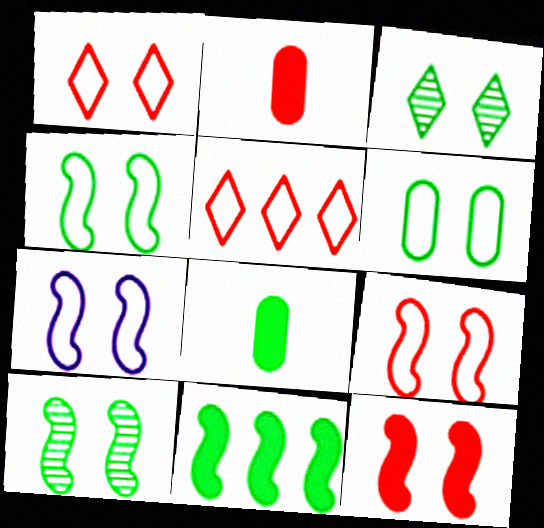[[1, 6, 7], 
[4, 7, 9], 
[7, 10, 12]]